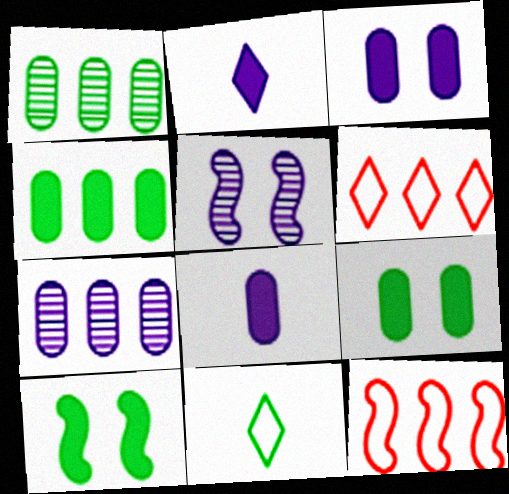[[1, 10, 11]]